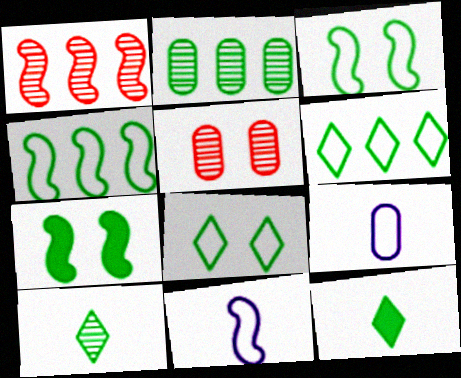[[1, 7, 11], 
[2, 3, 12]]